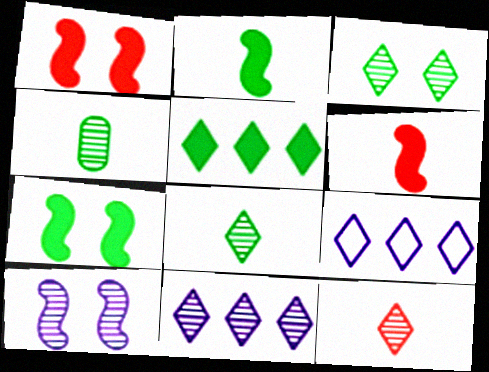[[1, 4, 9], 
[3, 11, 12]]